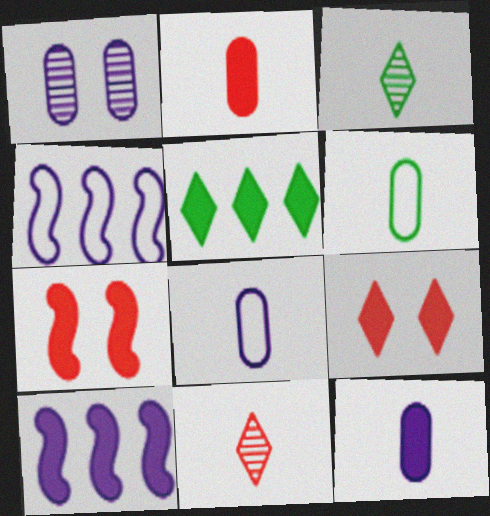[[5, 7, 12]]